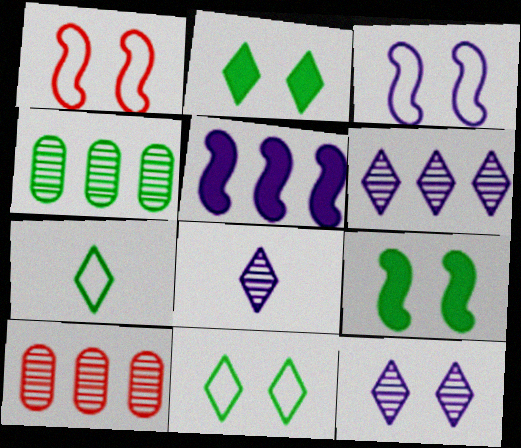[[4, 7, 9], 
[6, 8, 12]]